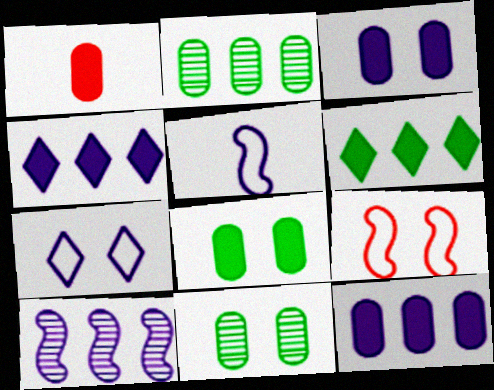[[1, 8, 12]]